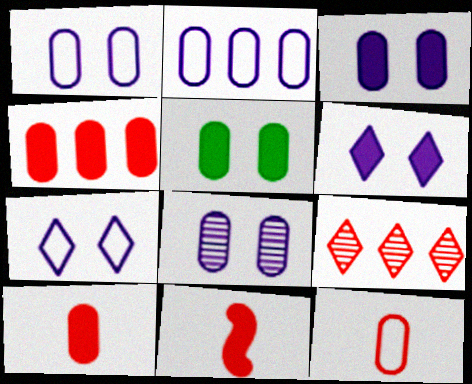[[1, 3, 8]]